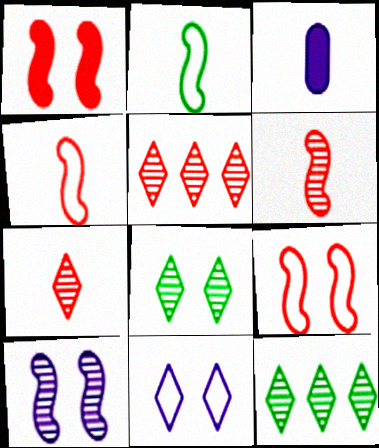[[2, 3, 7], 
[3, 9, 12]]